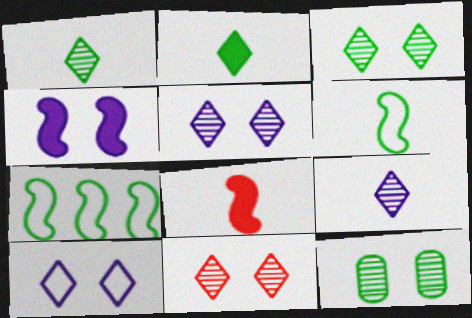[[2, 7, 12], 
[3, 5, 11]]